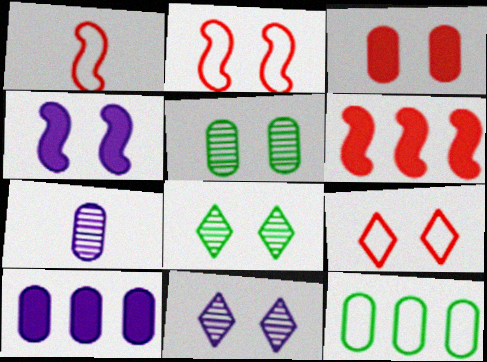[[1, 8, 10], 
[3, 7, 12], 
[4, 5, 9]]